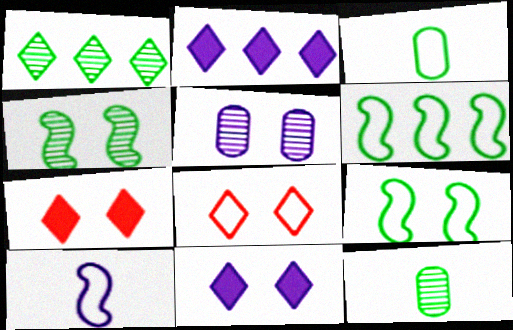[[1, 4, 12], 
[2, 5, 10], 
[5, 7, 9]]